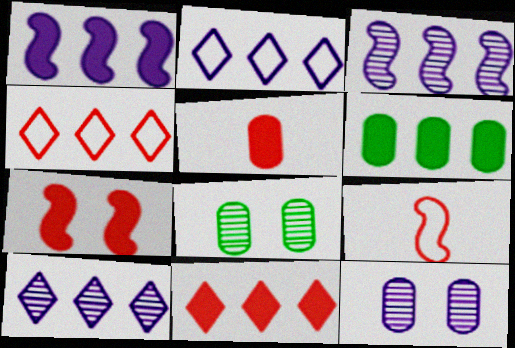[[1, 6, 11], 
[3, 4, 6], 
[5, 7, 11]]